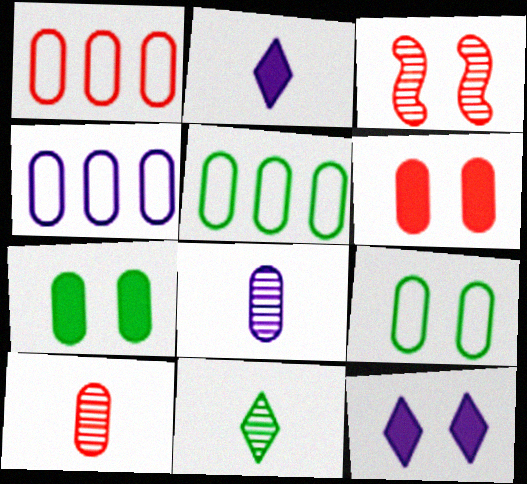[[1, 4, 5], 
[1, 6, 10], 
[1, 7, 8], 
[2, 3, 5], 
[3, 9, 12], 
[4, 7, 10], 
[5, 6, 8]]